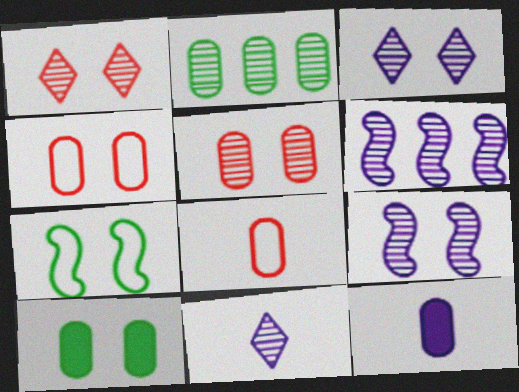[[2, 4, 12]]